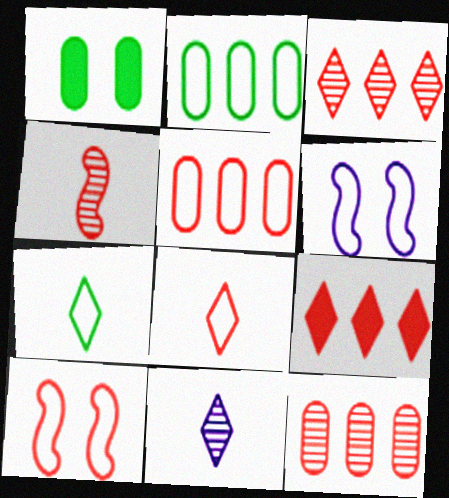[[2, 6, 8], 
[5, 6, 7], 
[5, 8, 10]]